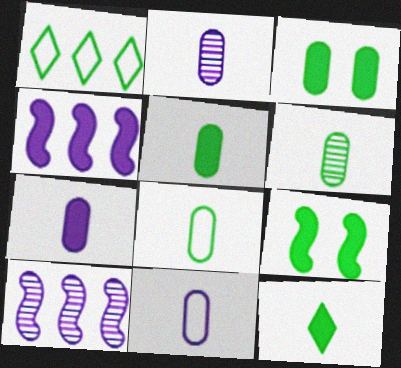[[1, 6, 9], 
[2, 7, 11], 
[5, 6, 8]]